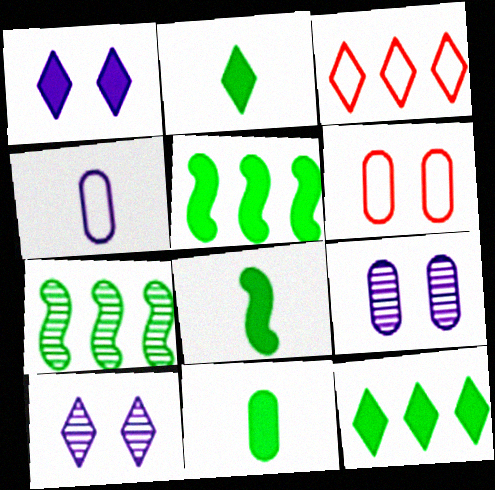[[2, 3, 10], 
[2, 8, 11], 
[3, 8, 9]]